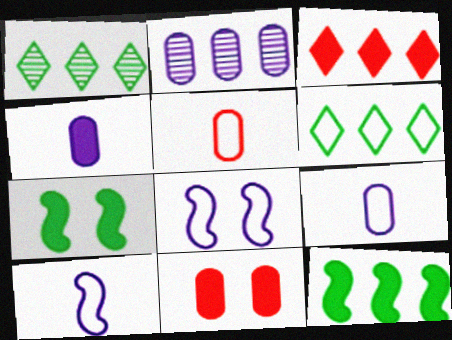[[1, 10, 11], 
[3, 4, 7], 
[5, 6, 8]]